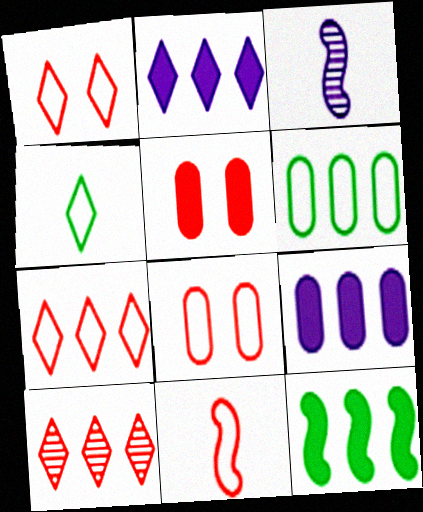[[5, 10, 11], 
[7, 8, 11]]